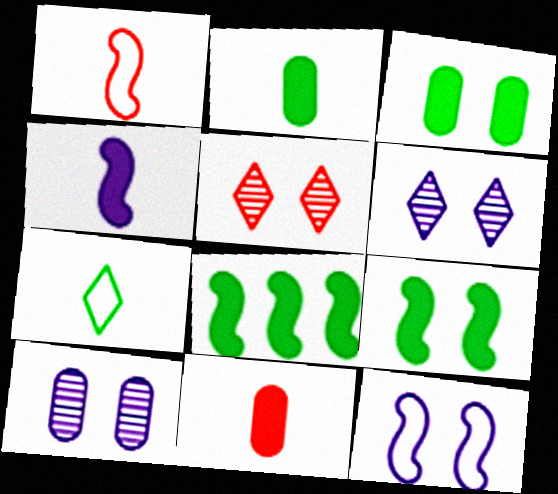[[3, 5, 12]]